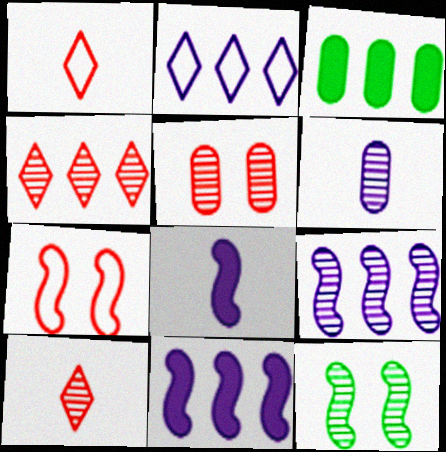[[4, 6, 12]]